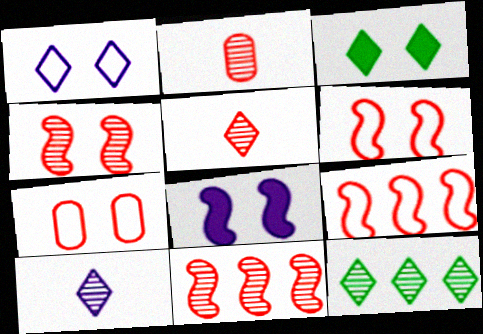[]